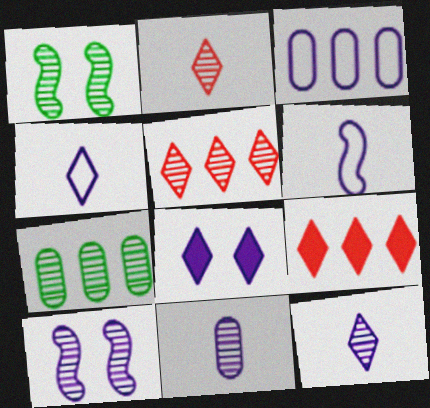[[1, 5, 11], 
[2, 7, 10]]